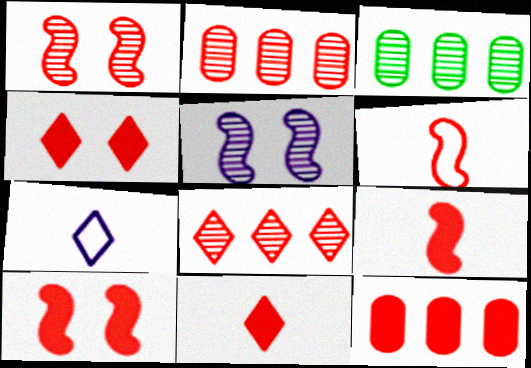[[2, 4, 6], 
[3, 7, 10], 
[4, 9, 12], 
[10, 11, 12]]